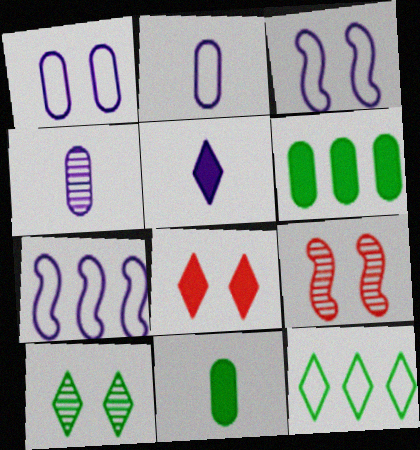[]